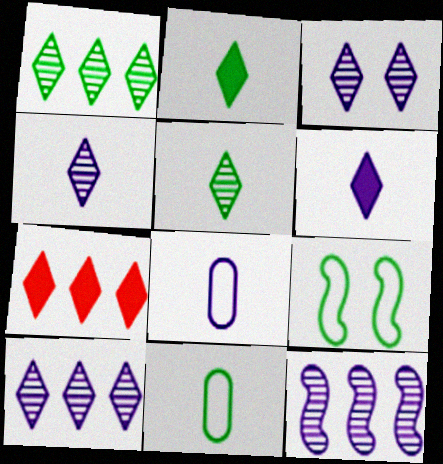[[3, 4, 10]]